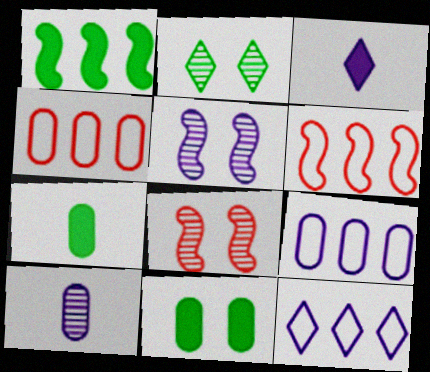[[3, 5, 9], 
[4, 10, 11], 
[7, 8, 12]]